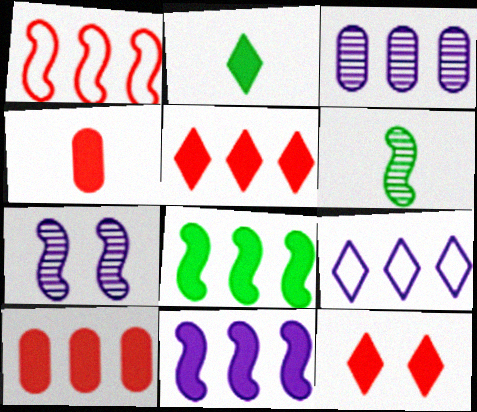[[3, 9, 11]]